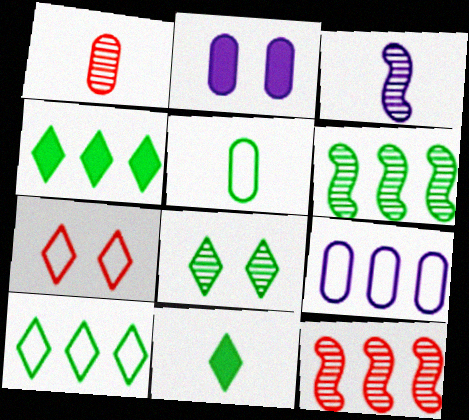[[4, 9, 12], 
[8, 10, 11]]